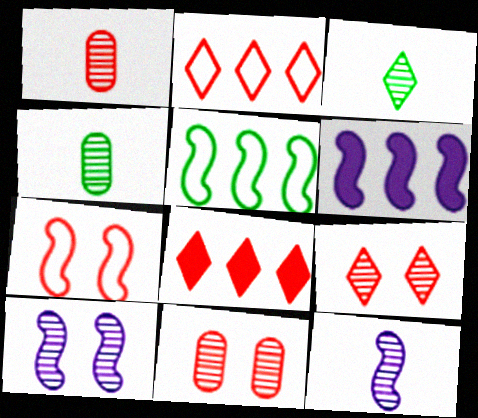[[1, 3, 12], 
[1, 7, 8]]